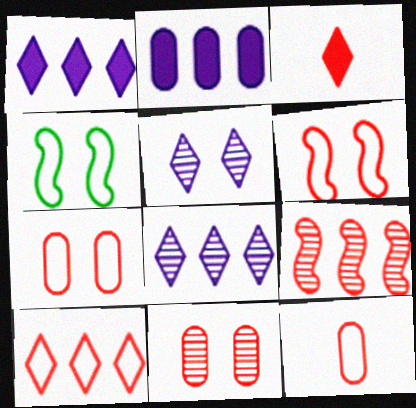[[3, 7, 9], 
[6, 10, 12]]